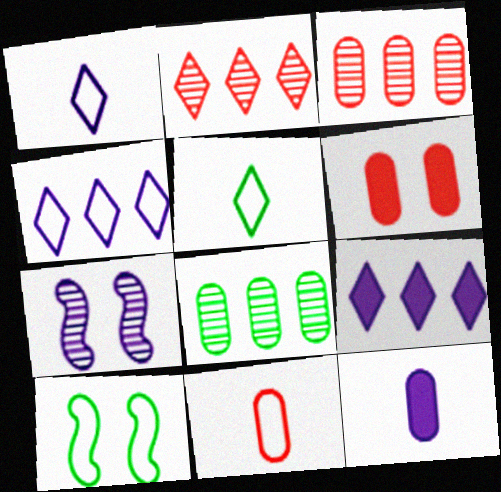[[2, 10, 12], 
[3, 6, 11], 
[4, 7, 12], 
[4, 10, 11]]